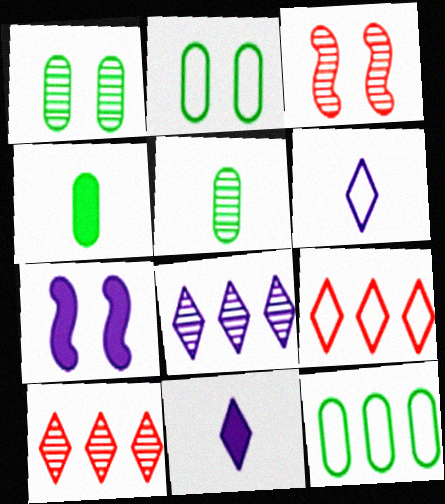[[1, 4, 12], 
[3, 5, 8], 
[3, 11, 12], 
[5, 7, 9]]